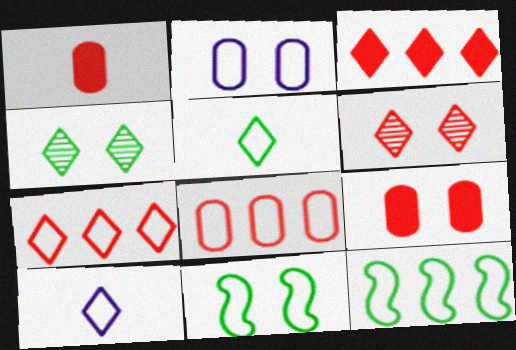[[3, 4, 10], 
[8, 10, 11]]